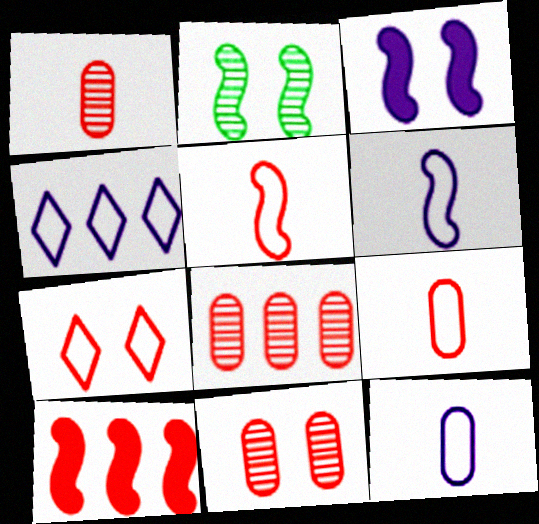[[1, 7, 10], 
[1, 8, 11], 
[2, 6, 10]]